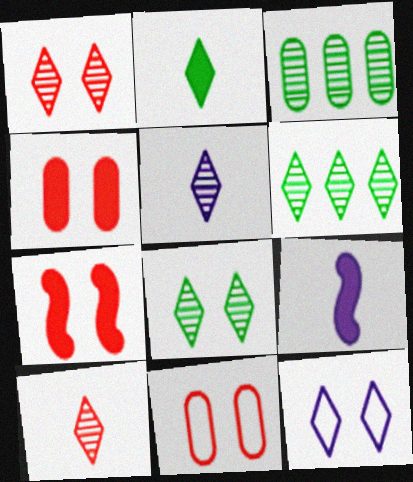[[1, 5, 6], 
[1, 7, 11], 
[6, 9, 11]]